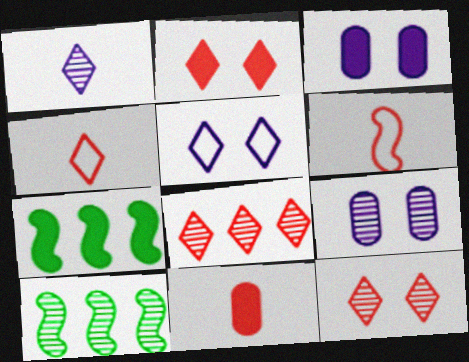[[2, 4, 8], 
[3, 4, 10], 
[4, 7, 9], 
[5, 10, 11]]